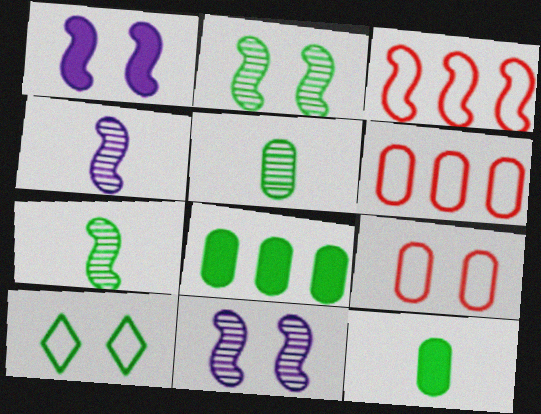[[1, 3, 7], 
[7, 8, 10]]